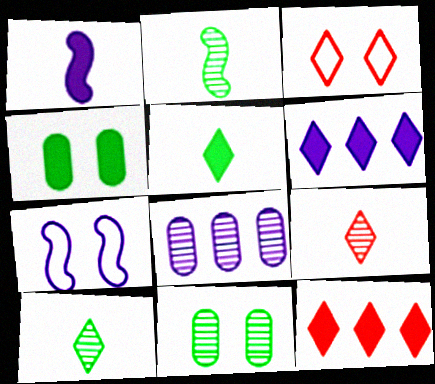[[1, 4, 12], 
[3, 6, 10], 
[3, 9, 12]]